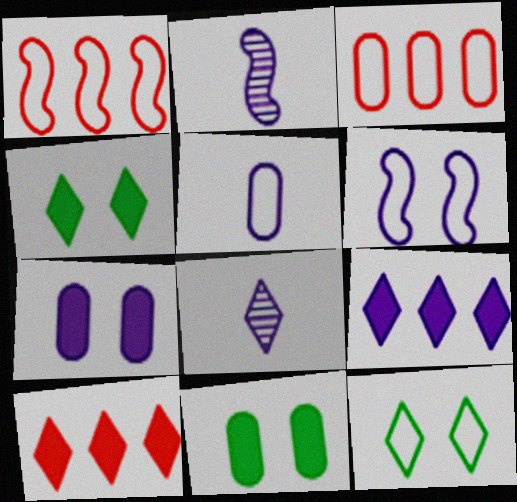[[1, 5, 12], 
[1, 8, 11], 
[2, 3, 4], 
[8, 10, 12]]